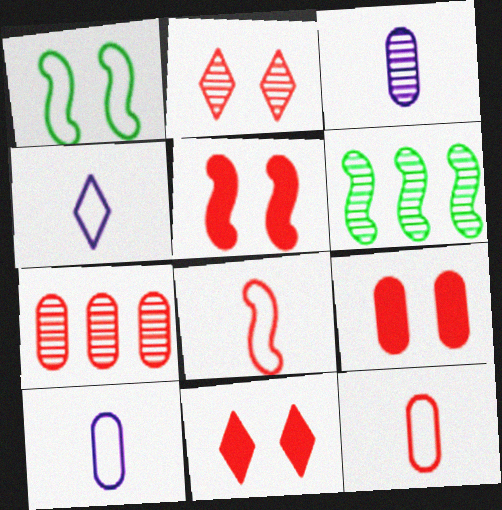[[2, 3, 6], 
[4, 6, 9], 
[5, 9, 11], 
[6, 10, 11], 
[7, 8, 11], 
[7, 9, 12]]